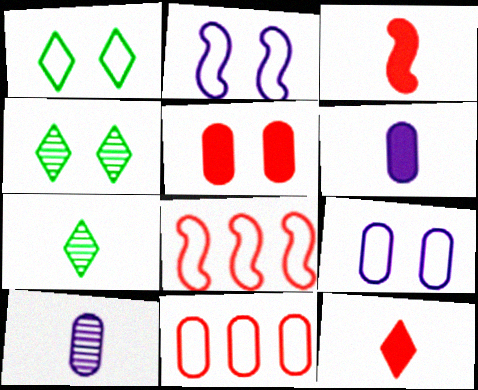[[2, 4, 5], 
[4, 6, 8]]